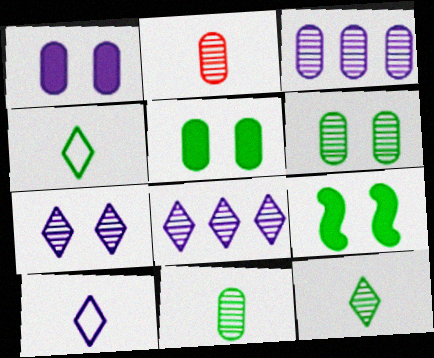[[2, 3, 6]]